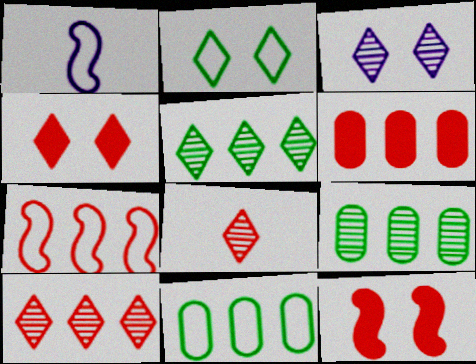[[1, 4, 9], 
[2, 3, 4], 
[3, 5, 8], 
[6, 7, 10]]